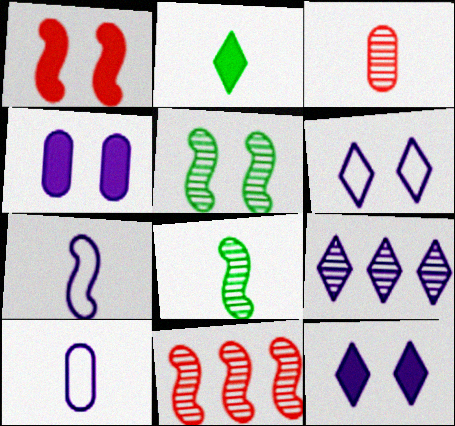[[2, 3, 7], 
[3, 5, 9], 
[4, 7, 9]]